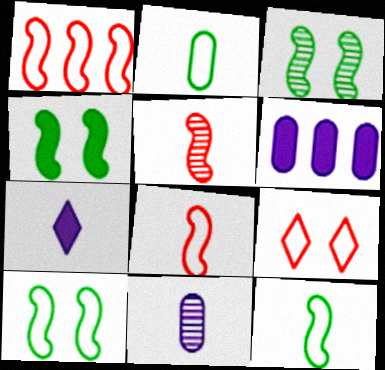[[2, 5, 7], 
[3, 4, 10]]